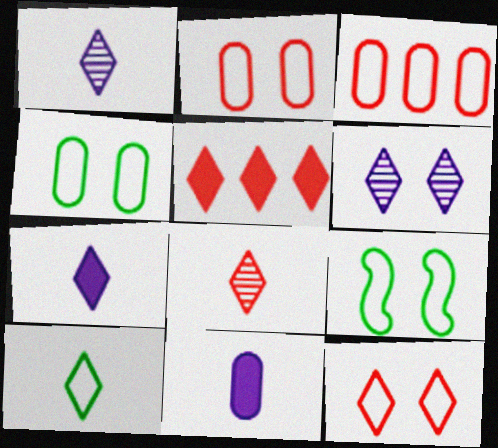[[5, 6, 10], 
[5, 8, 12], 
[7, 8, 10]]